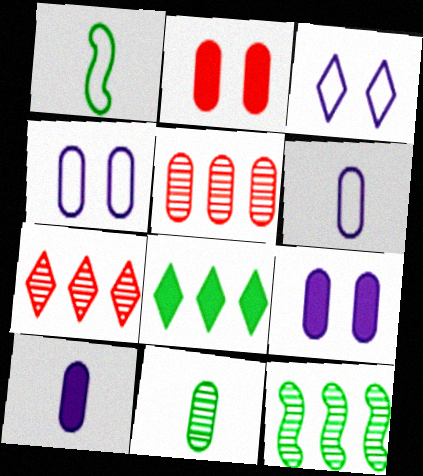[[1, 7, 9]]